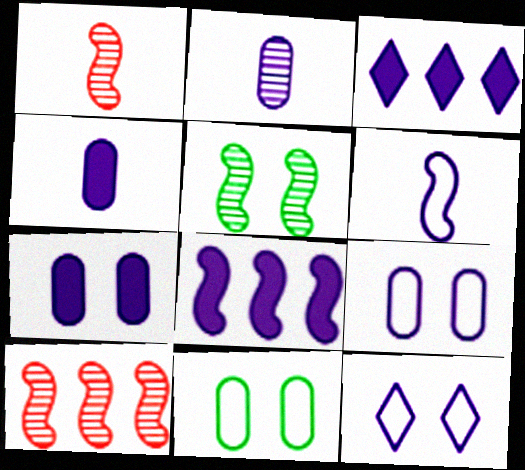[[1, 3, 11], 
[2, 8, 12]]